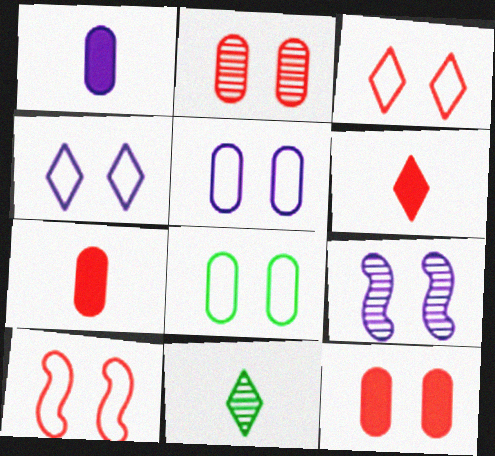[[4, 8, 10]]